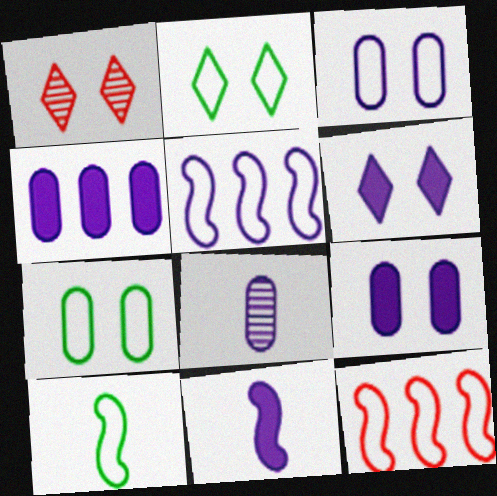[[1, 2, 6], 
[1, 4, 10], 
[3, 4, 8], 
[4, 6, 11], 
[5, 6, 8]]